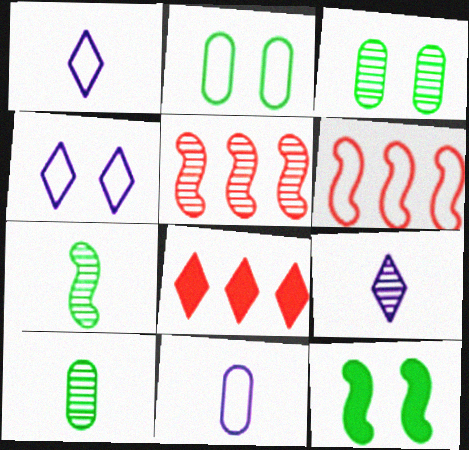[[1, 2, 6], 
[3, 5, 9]]